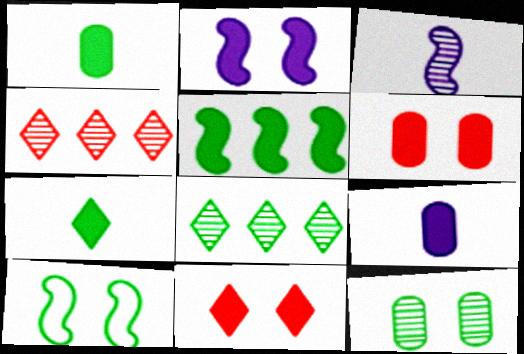[[1, 8, 10], 
[3, 4, 12], 
[4, 9, 10], 
[5, 9, 11]]